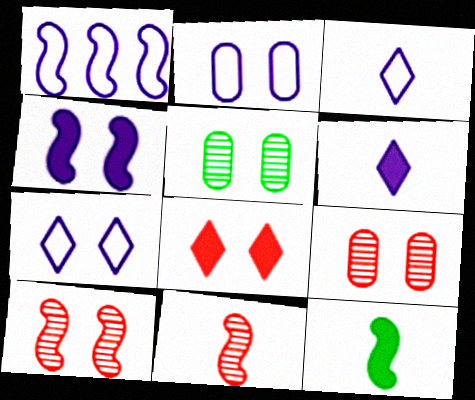[[1, 2, 3], 
[1, 10, 12]]